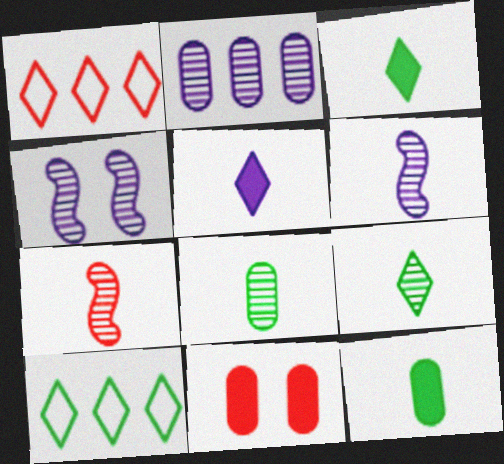[[1, 4, 12], 
[1, 7, 11], 
[6, 10, 11]]